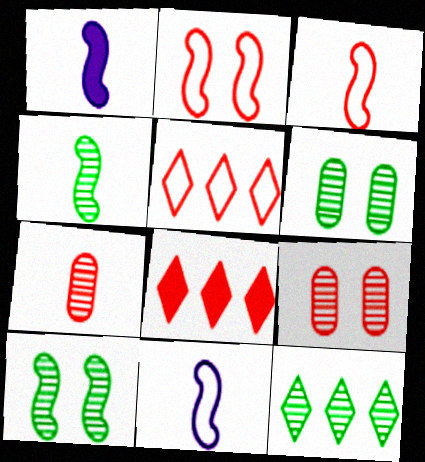[[1, 3, 4], 
[1, 5, 6], 
[2, 7, 8], 
[3, 8, 9], 
[4, 6, 12], 
[6, 8, 11]]